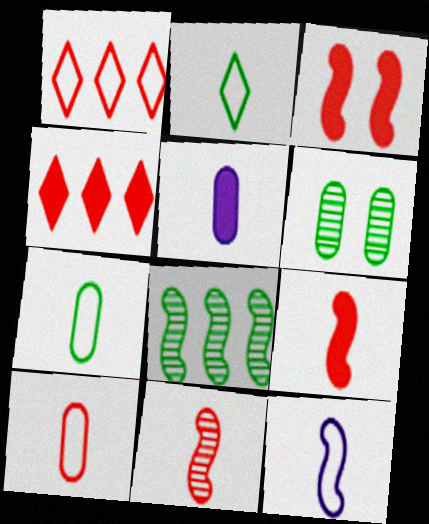[[2, 5, 11], 
[2, 10, 12], 
[3, 8, 12], 
[4, 6, 12]]